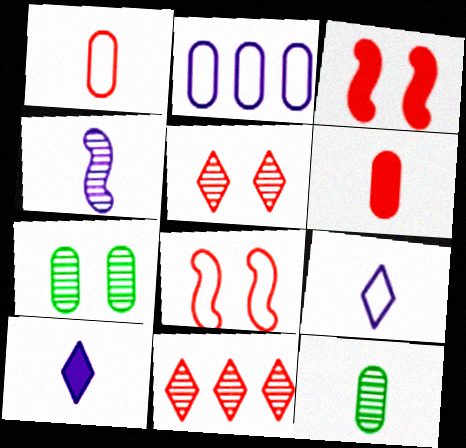[[1, 3, 11], 
[2, 6, 7], 
[4, 7, 11], 
[6, 8, 11]]